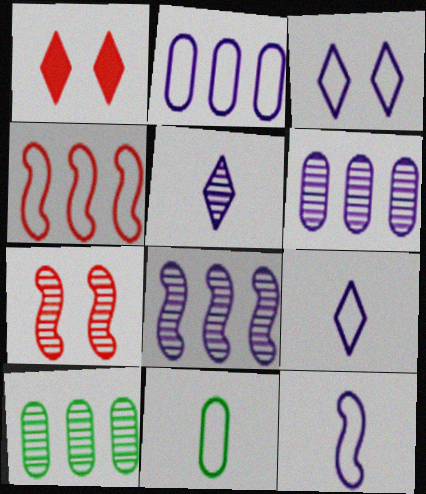[[1, 8, 11], 
[1, 10, 12], 
[2, 3, 12], 
[3, 4, 11], 
[5, 7, 10]]